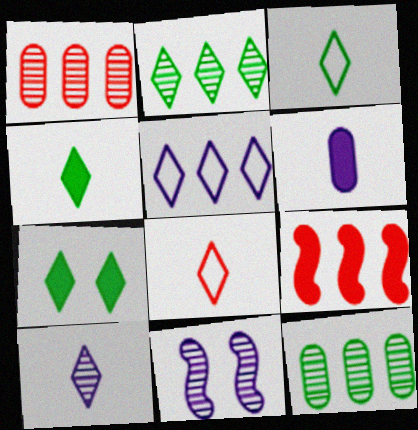[[2, 3, 7], 
[4, 8, 10], 
[5, 6, 11], 
[5, 9, 12], 
[6, 7, 9]]